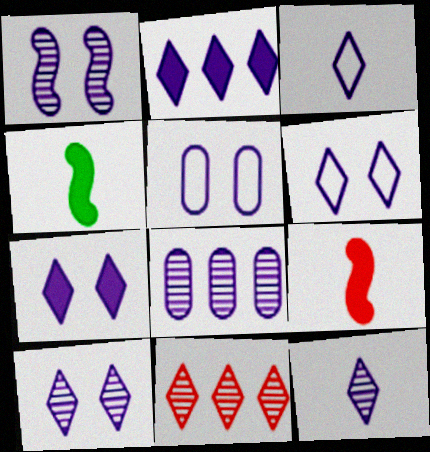[[1, 5, 7], 
[1, 8, 12], 
[2, 3, 10], 
[2, 6, 12], 
[4, 5, 11], 
[6, 7, 10]]